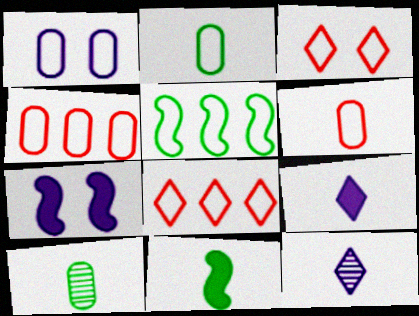[[1, 2, 4], 
[6, 11, 12], 
[7, 8, 10]]